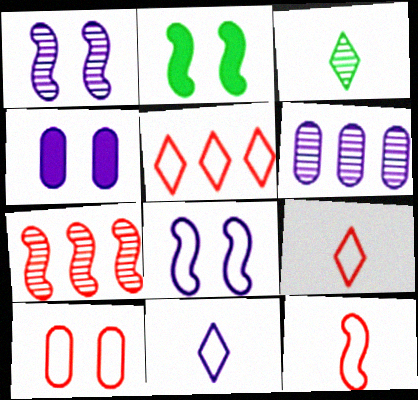[[2, 6, 9], 
[5, 10, 12]]